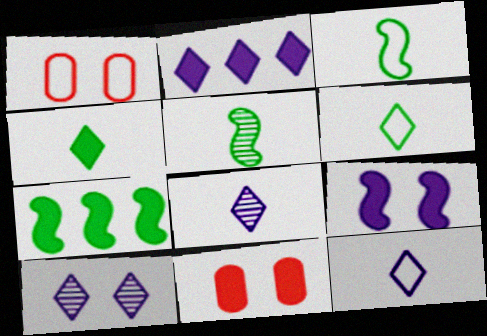[[1, 2, 5], 
[1, 7, 8], 
[2, 10, 12]]